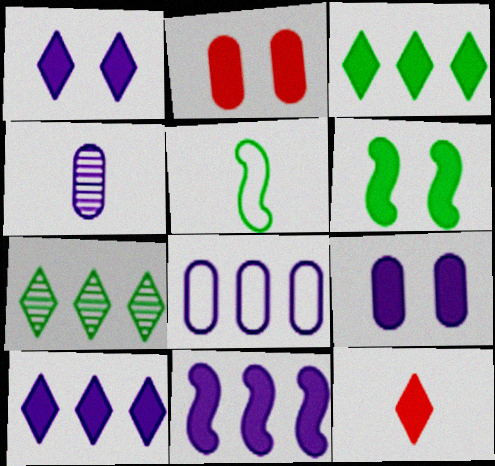[[1, 2, 6], 
[1, 3, 12], 
[4, 5, 12], 
[4, 8, 9]]